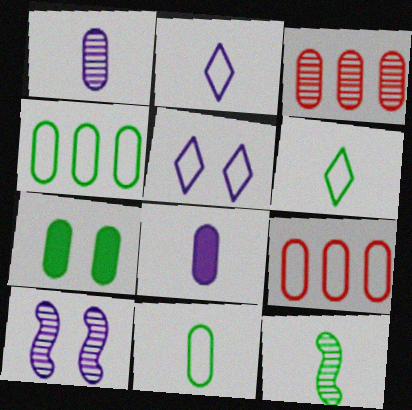[[1, 7, 9]]